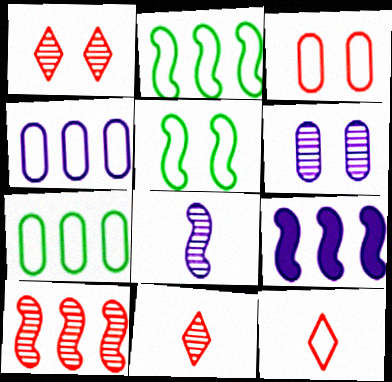[[2, 9, 10], 
[4, 5, 12]]